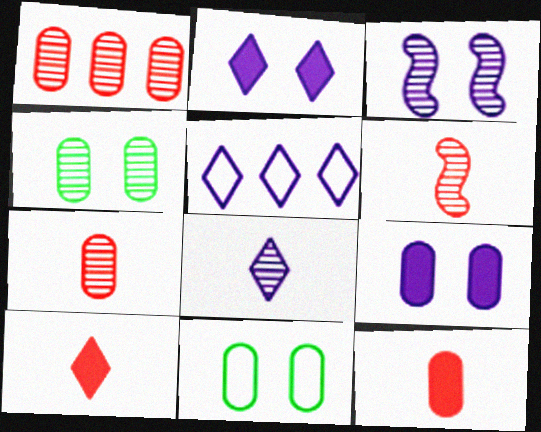[[2, 5, 8]]